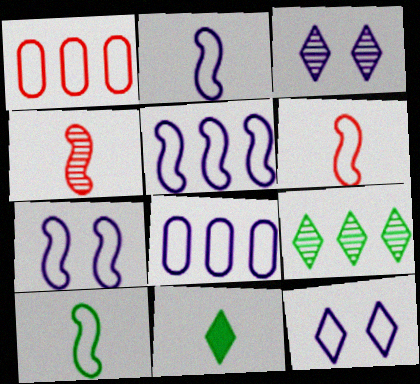[[1, 10, 12], 
[2, 5, 7], 
[2, 6, 10], 
[2, 8, 12]]